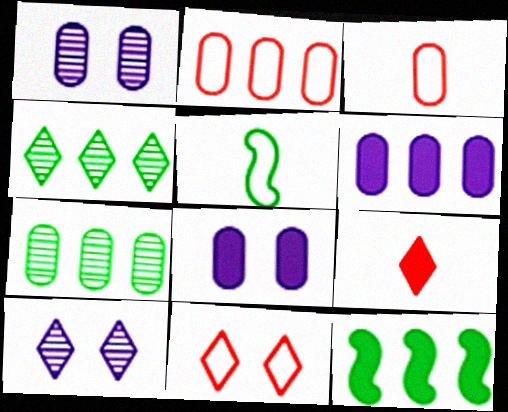[[2, 6, 7], 
[3, 7, 8], 
[3, 10, 12], 
[8, 9, 12]]